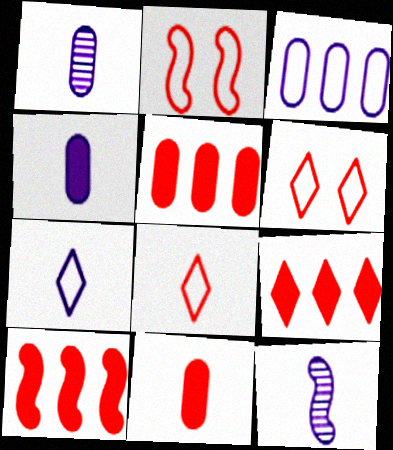[[4, 7, 12], 
[5, 9, 10]]